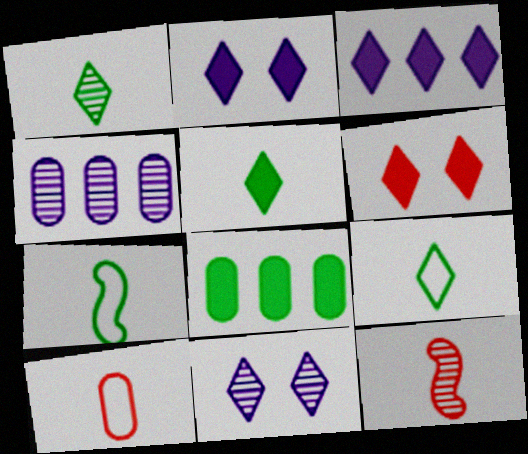[[1, 5, 9], 
[3, 5, 6], 
[4, 6, 7]]